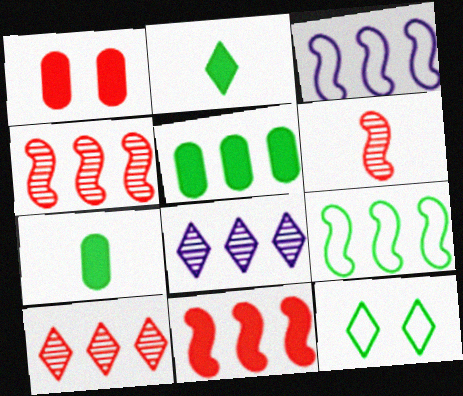[[3, 5, 10]]